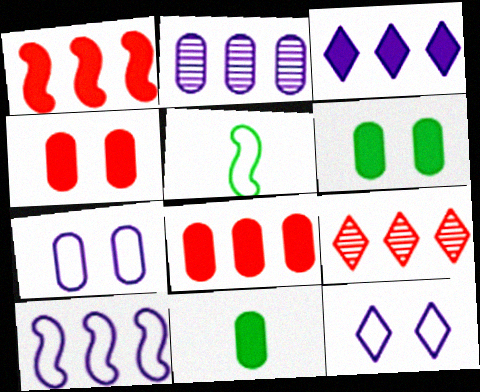[[2, 3, 10]]